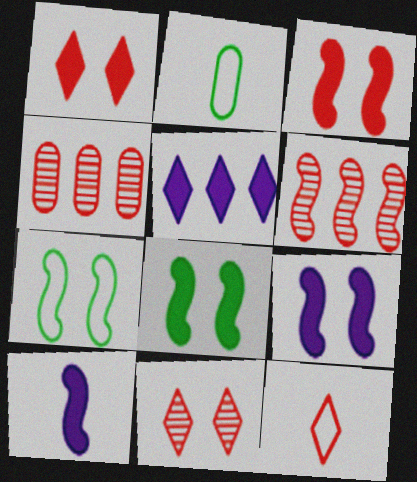[[3, 4, 12], 
[3, 8, 9], 
[6, 7, 10]]